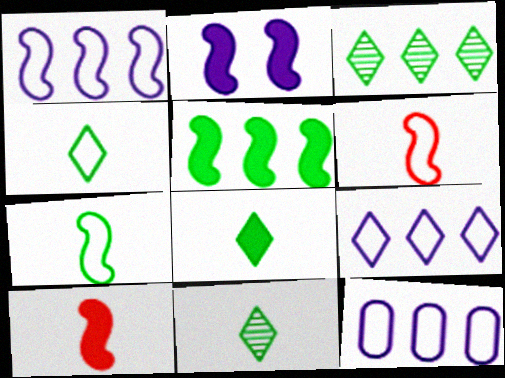[[1, 9, 12], 
[2, 5, 10], 
[4, 8, 11]]